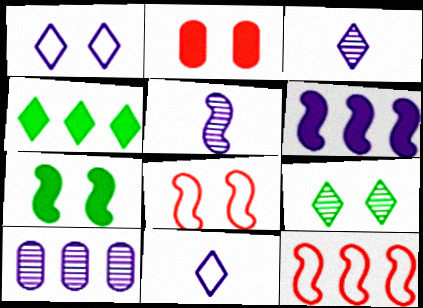[[4, 10, 12], 
[5, 7, 12]]